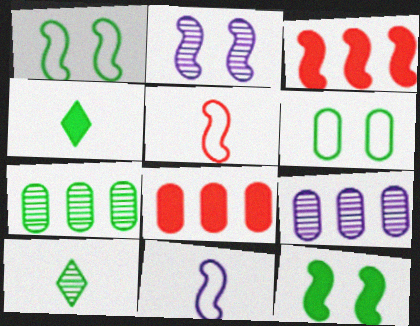[[1, 4, 7]]